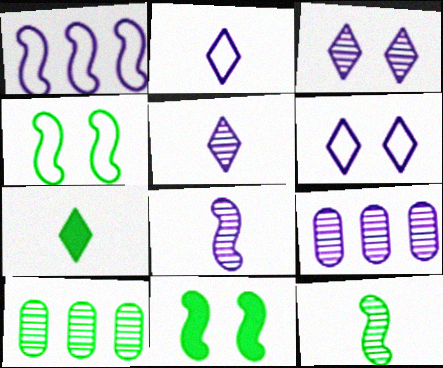[[3, 8, 9], 
[4, 7, 10]]